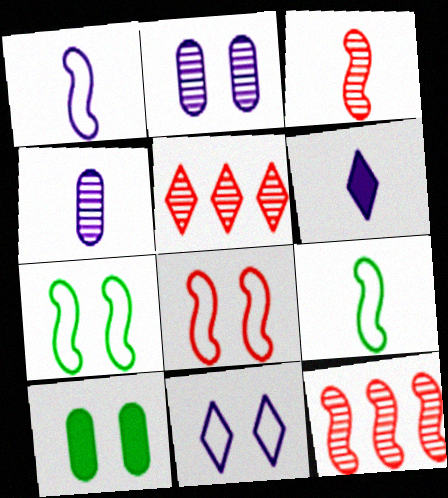[[1, 4, 6], 
[1, 5, 10]]